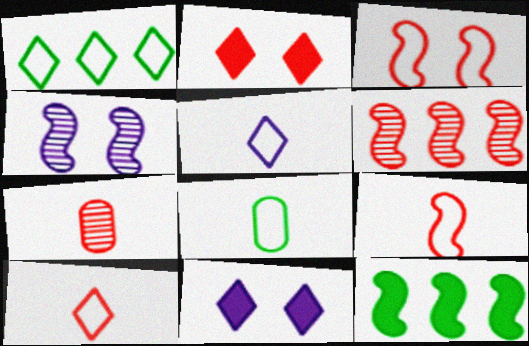[[4, 9, 12], 
[5, 8, 9], 
[6, 8, 11]]